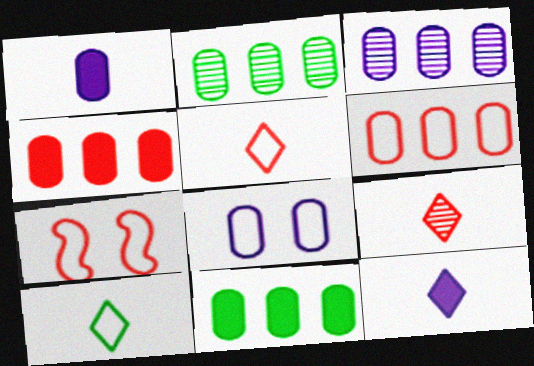[[1, 3, 8], 
[2, 7, 12], 
[3, 6, 11], 
[4, 7, 9], 
[5, 6, 7], 
[9, 10, 12]]